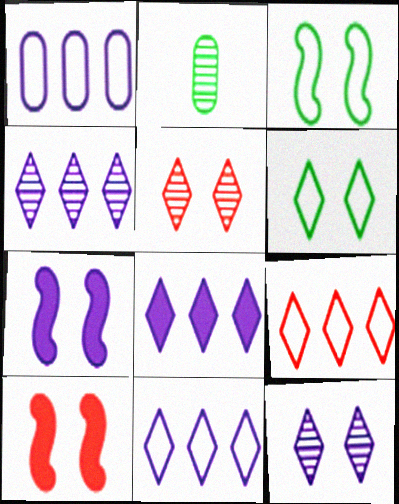[[2, 7, 9], 
[2, 10, 11], 
[4, 8, 11]]